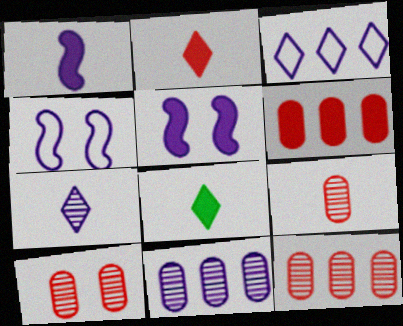[[4, 8, 12], 
[5, 6, 8], 
[9, 10, 12]]